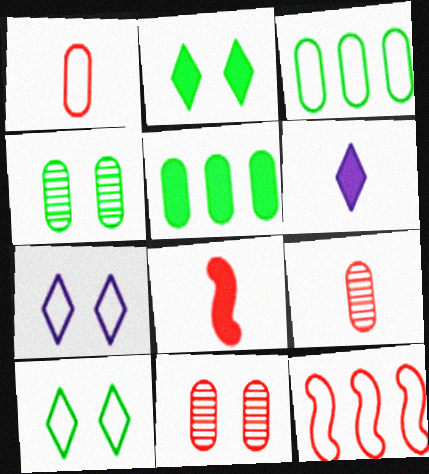[[4, 6, 12]]